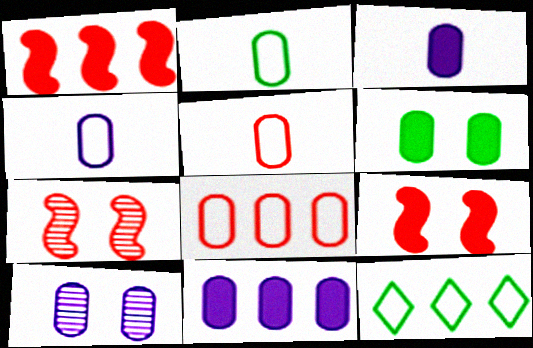[[2, 4, 5], 
[3, 7, 12], 
[4, 10, 11]]